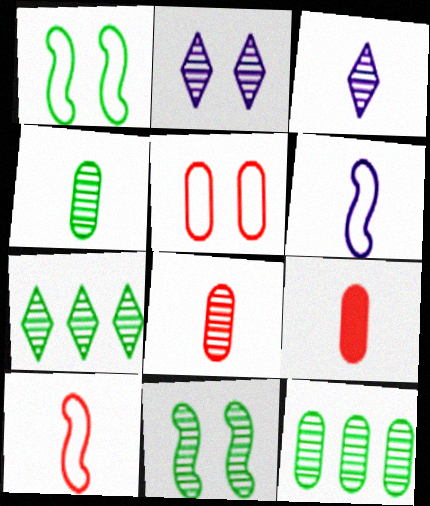[[4, 7, 11]]